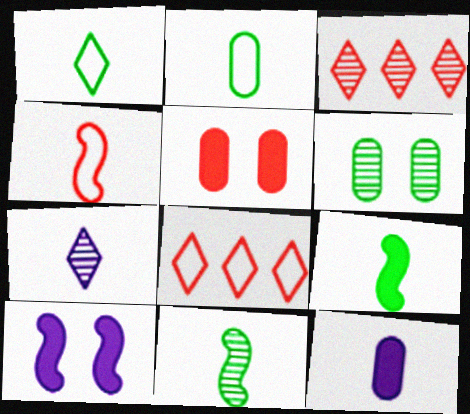[[2, 3, 10], 
[3, 4, 5]]